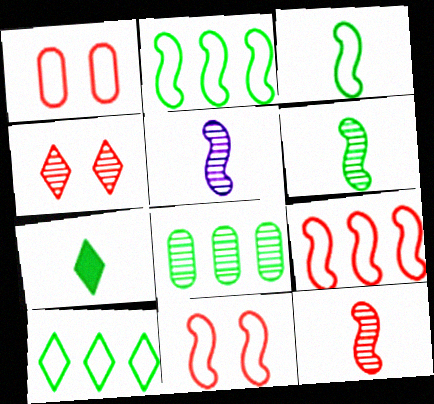[[4, 5, 8], 
[5, 6, 12]]